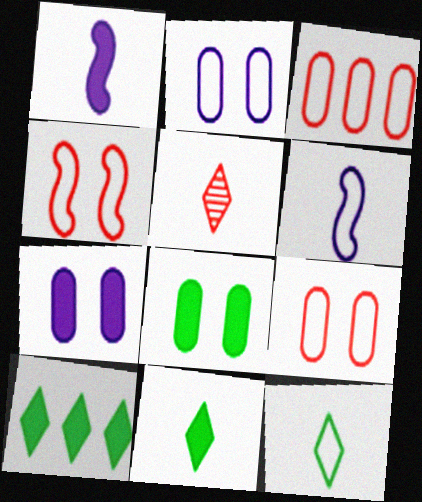[]